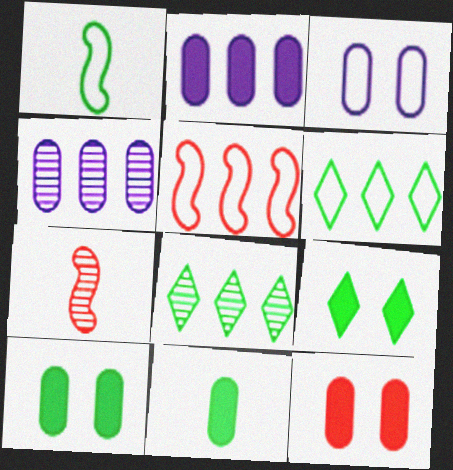[[1, 8, 10], 
[2, 5, 8], 
[2, 11, 12]]